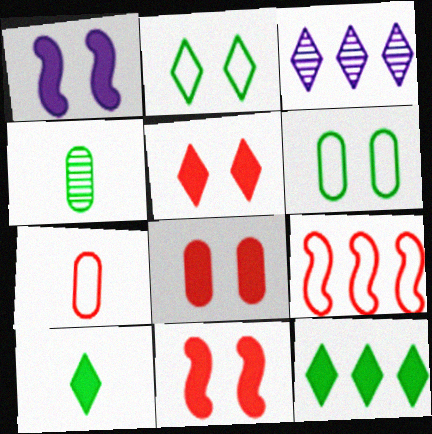[[5, 8, 11]]